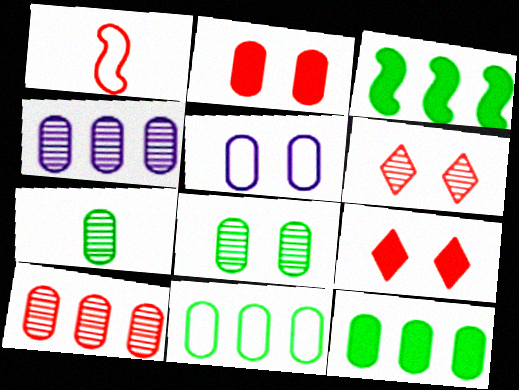[[1, 9, 10], 
[2, 5, 8]]